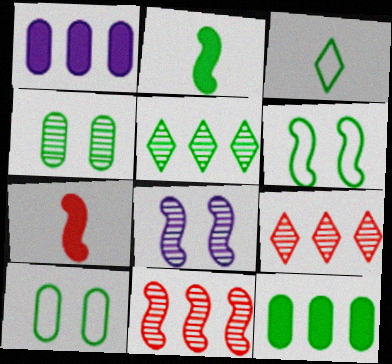[[2, 5, 10]]